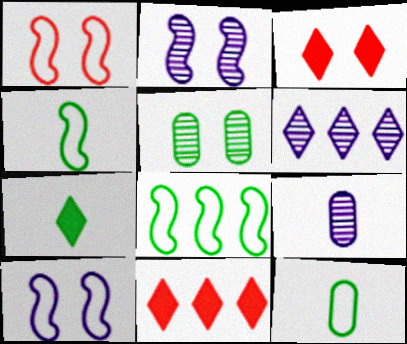[[2, 6, 9], 
[2, 11, 12], 
[3, 5, 10], 
[3, 8, 9], 
[5, 7, 8]]